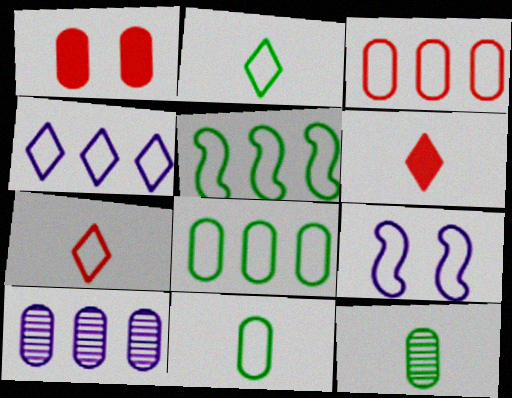[[1, 10, 11], 
[2, 3, 9], 
[3, 4, 5], 
[7, 8, 9]]